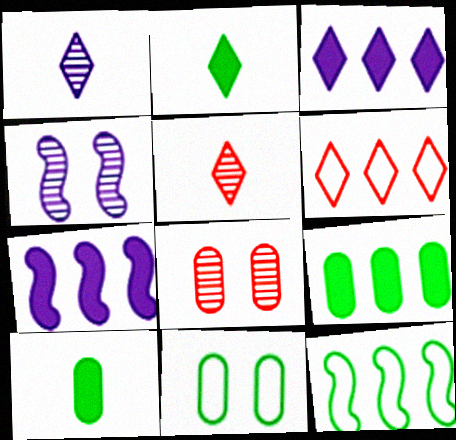[[4, 6, 10], 
[5, 7, 11]]